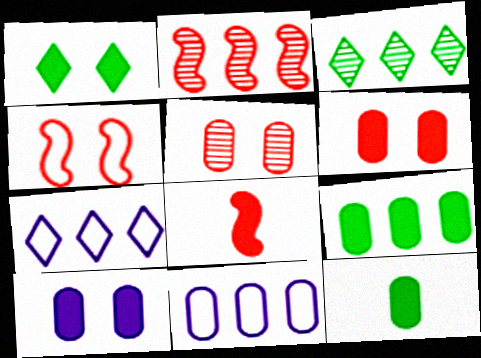[[2, 4, 8], 
[2, 7, 9], 
[5, 11, 12]]